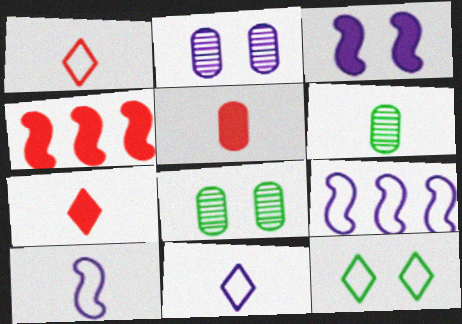[[4, 8, 11], 
[6, 7, 10], 
[7, 8, 9]]